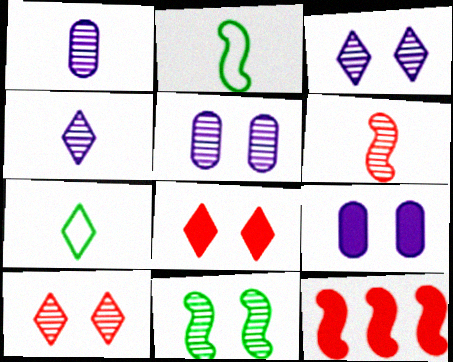[[5, 7, 12], 
[5, 10, 11]]